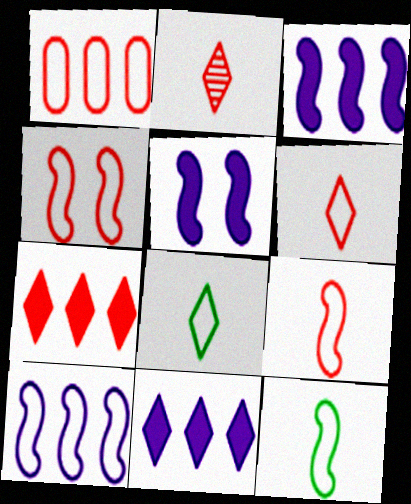[[1, 4, 6], 
[4, 10, 12]]